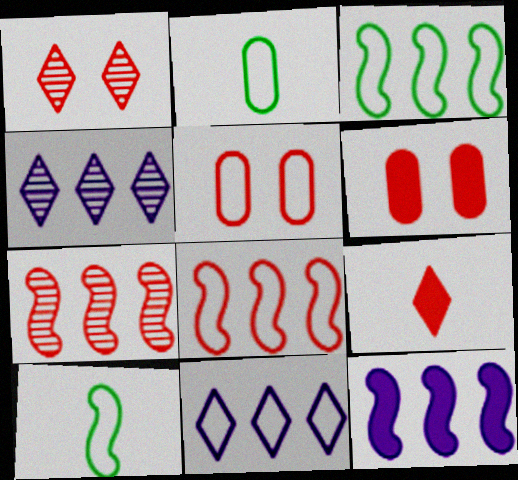[[1, 2, 12], 
[3, 7, 12], 
[4, 6, 10], 
[5, 7, 9], 
[5, 10, 11]]